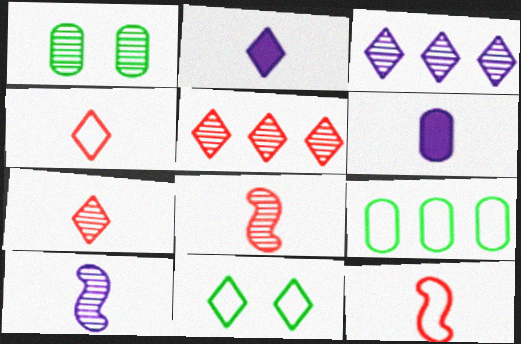[[1, 3, 8], 
[1, 5, 10], 
[2, 5, 11]]